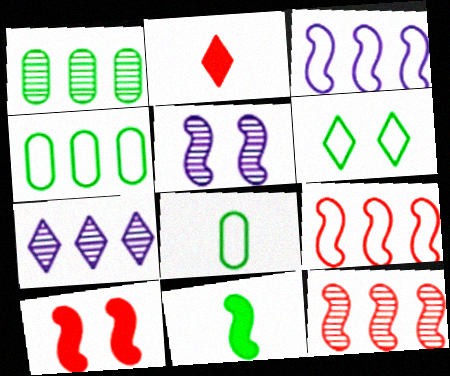[[1, 6, 11], 
[1, 7, 12], 
[2, 4, 5], 
[2, 6, 7], 
[5, 9, 11], 
[7, 8, 10]]